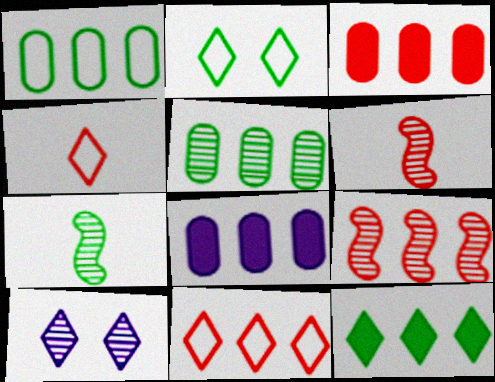[[2, 6, 8], 
[3, 9, 11], 
[4, 10, 12], 
[5, 6, 10]]